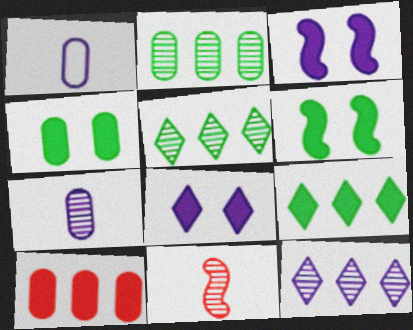[[1, 3, 12]]